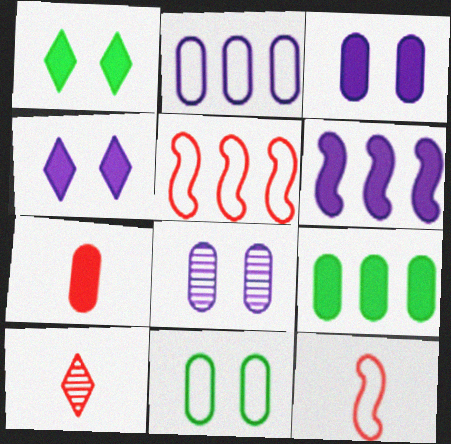[[1, 6, 7], 
[3, 7, 9], 
[6, 10, 11], 
[7, 10, 12]]